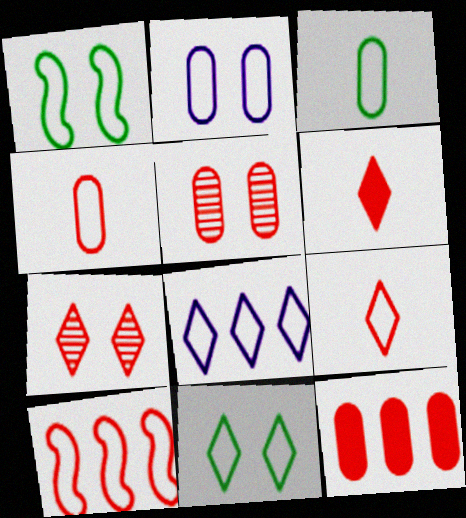[[1, 4, 8], 
[4, 5, 12], 
[5, 6, 10], 
[8, 9, 11]]